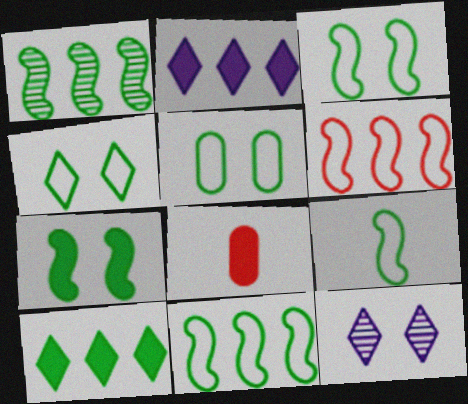[[1, 7, 9], 
[2, 7, 8], 
[3, 4, 5], 
[3, 9, 11], 
[8, 11, 12]]